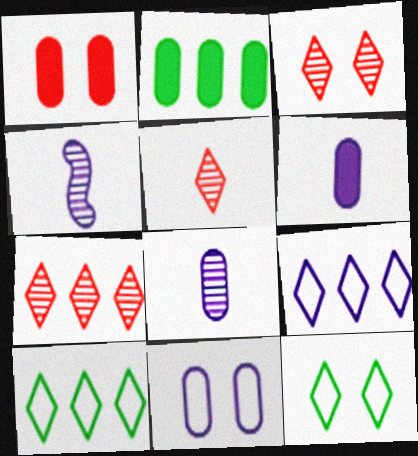[[1, 2, 6], 
[1, 4, 10], 
[3, 5, 7]]